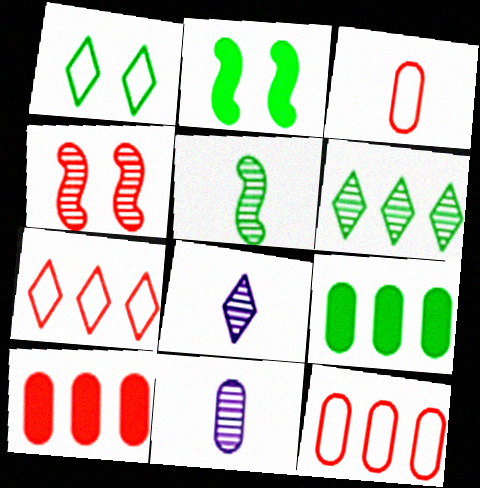[[1, 5, 9], 
[2, 7, 11], 
[2, 8, 12], 
[4, 6, 11]]